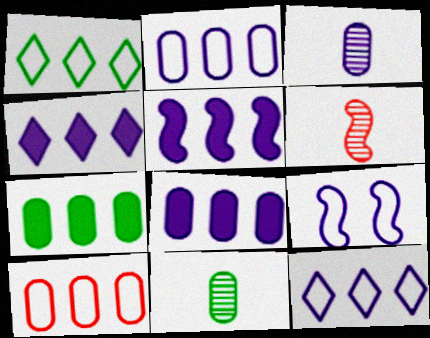[[3, 4, 9], 
[4, 5, 8]]